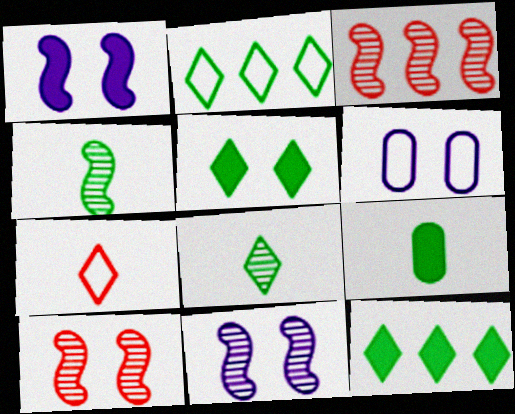[[2, 5, 8], 
[3, 4, 11], 
[5, 6, 10]]